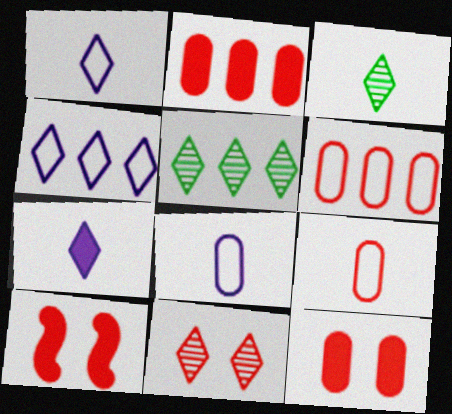[[5, 8, 10]]